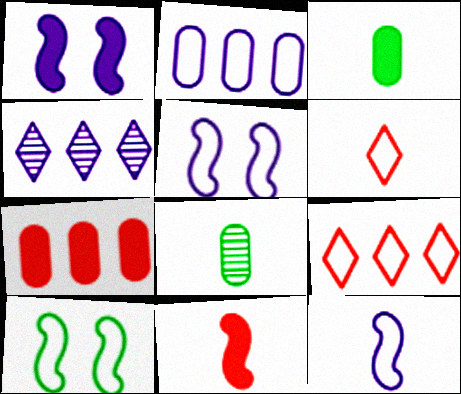[[1, 8, 9], 
[2, 6, 10]]